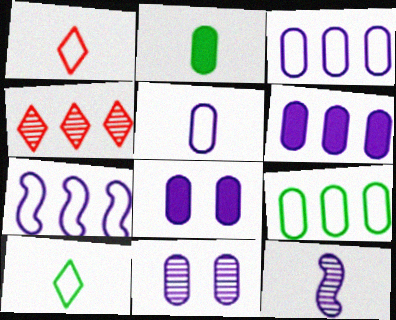[[1, 2, 12], 
[5, 6, 11]]